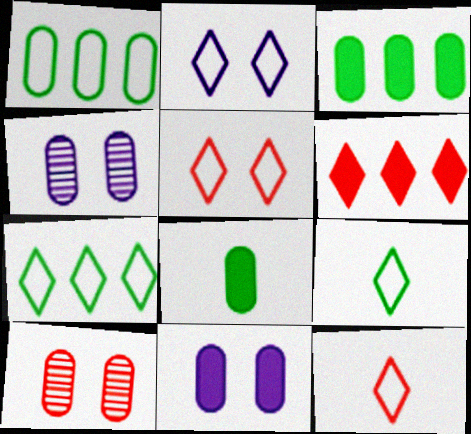[[2, 7, 12]]